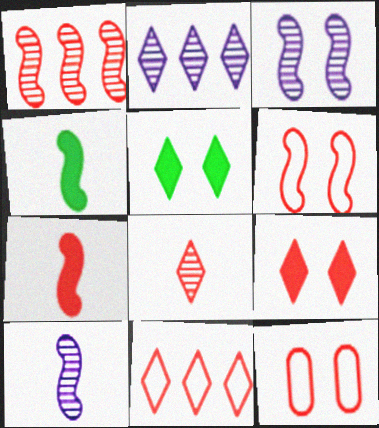[[1, 6, 7], 
[2, 4, 12], 
[3, 5, 12], 
[8, 9, 11]]